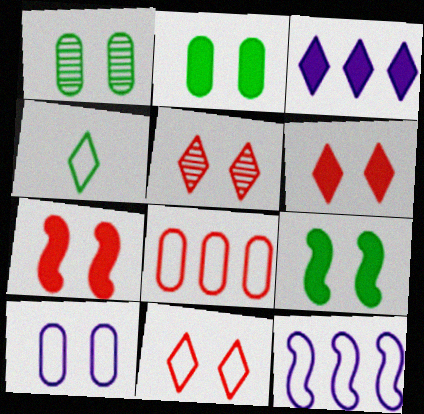[[3, 4, 5], 
[5, 6, 11], 
[5, 9, 10]]